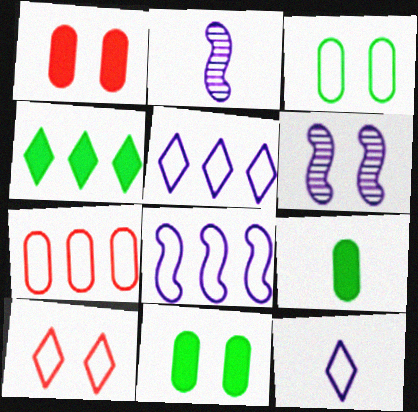[[6, 10, 11]]